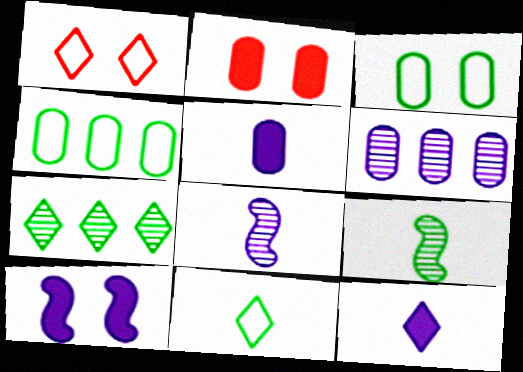[[1, 7, 12]]